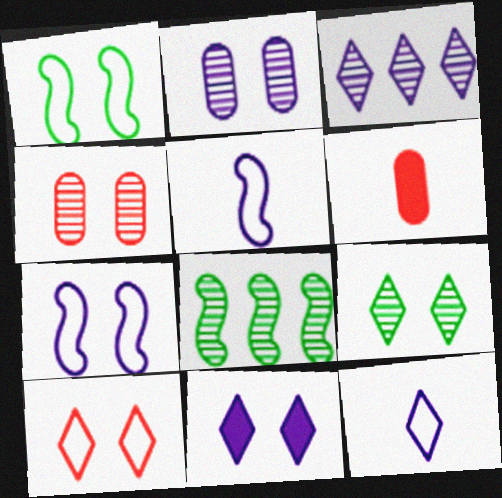[[1, 3, 6], 
[1, 4, 11], 
[2, 7, 11], 
[3, 11, 12], 
[9, 10, 11]]